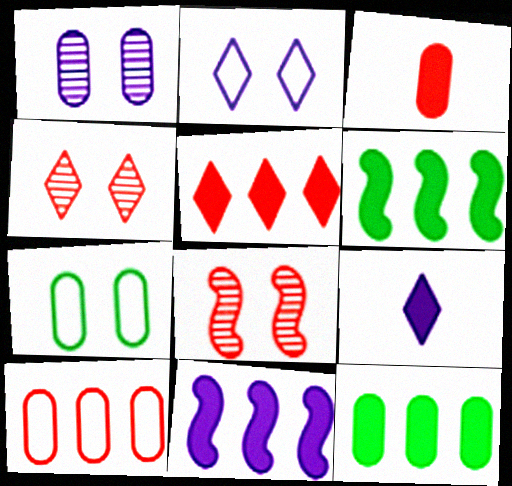[[5, 11, 12]]